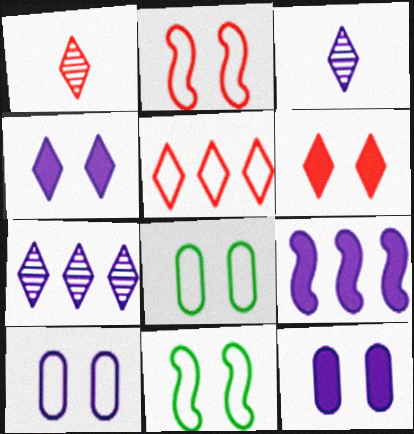[[1, 5, 6], 
[1, 8, 9], 
[3, 9, 10]]